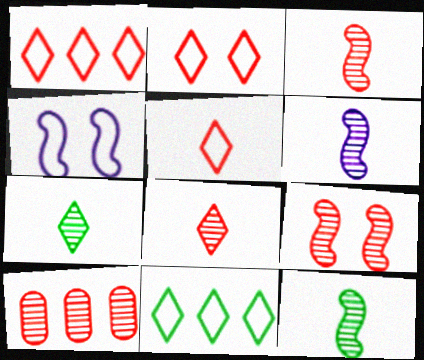[[1, 2, 5], 
[3, 6, 12], 
[8, 9, 10]]